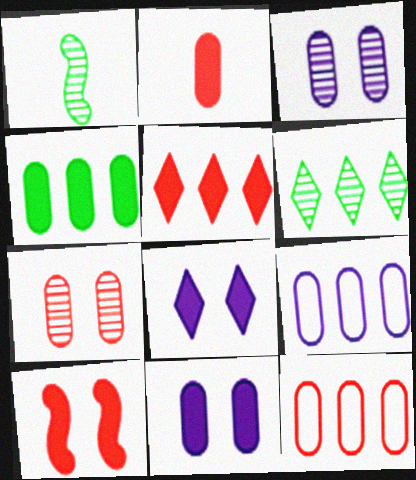[[1, 8, 12], 
[2, 4, 11], 
[2, 5, 10], 
[2, 7, 12]]